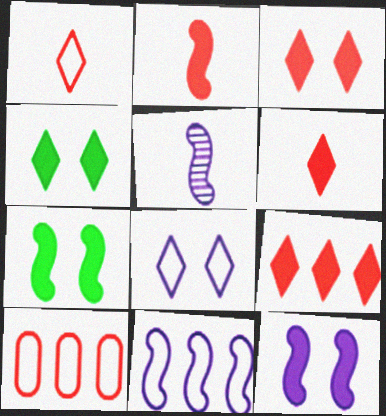[[3, 6, 9], 
[4, 5, 10], 
[5, 11, 12]]